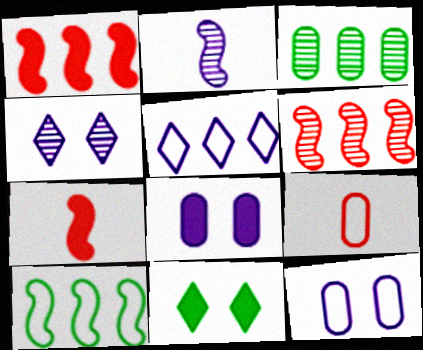[[1, 3, 5], 
[2, 5, 8], 
[3, 8, 9]]